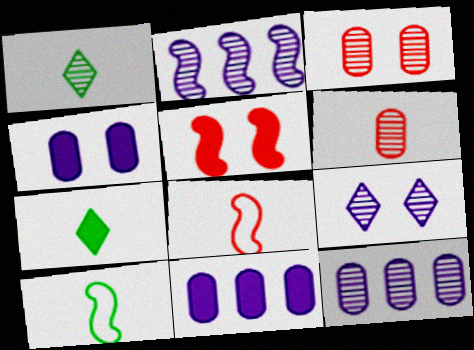[[1, 2, 3], 
[2, 5, 10], 
[5, 7, 11]]